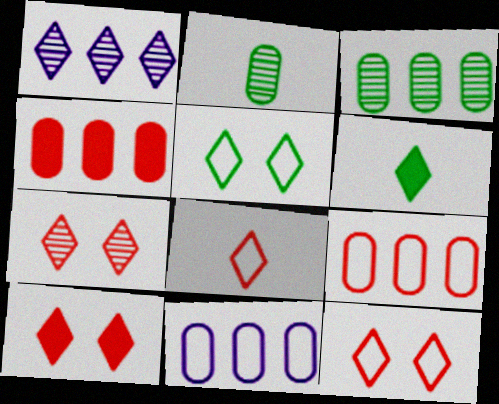[[1, 6, 12], 
[3, 4, 11], 
[7, 10, 12]]